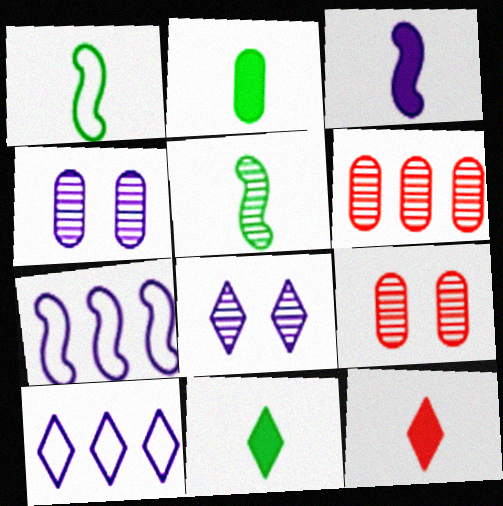[[2, 3, 12], 
[3, 4, 10], 
[5, 6, 8], 
[7, 9, 11]]